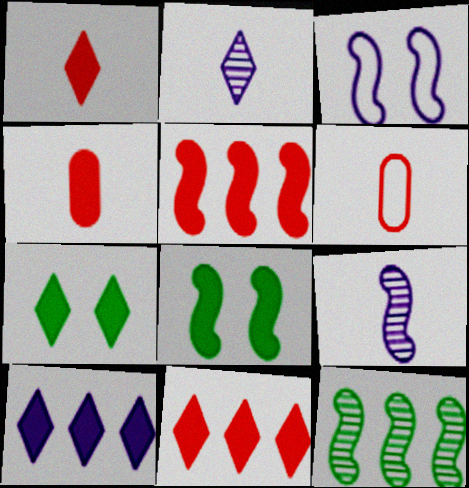[[1, 7, 10], 
[4, 8, 10]]